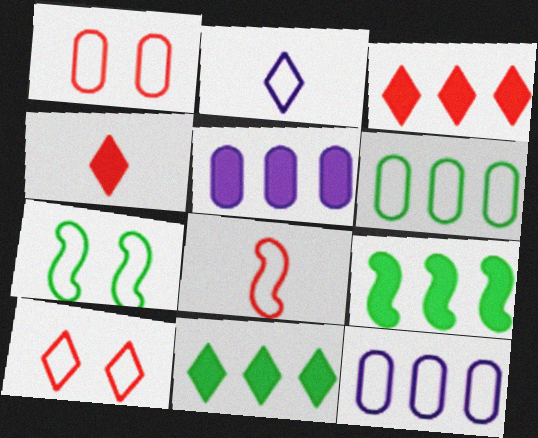[[3, 5, 9]]